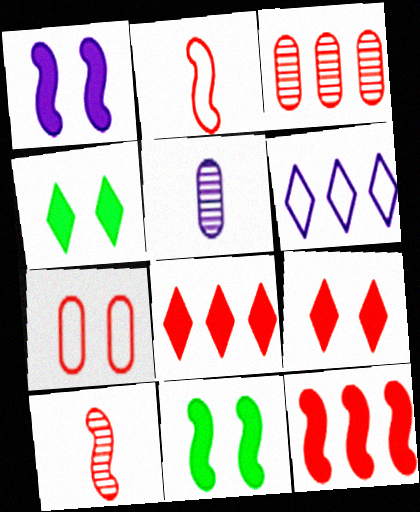[[1, 5, 6], 
[2, 3, 9], 
[7, 8, 10]]